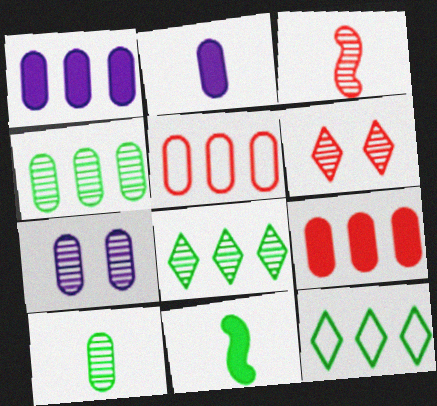[[1, 4, 5], 
[3, 7, 8]]